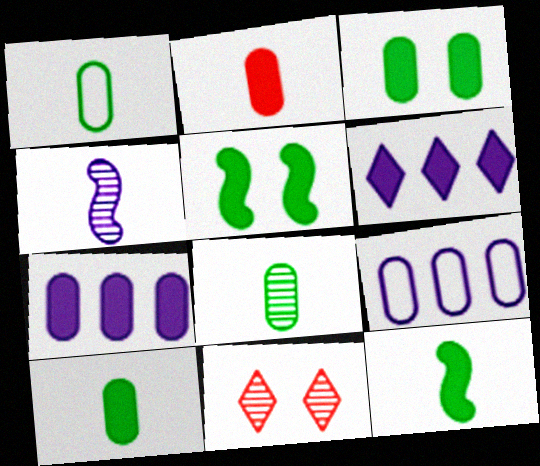[[1, 8, 10], 
[2, 3, 7], 
[2, 5, 6], 
[9, 11, 12]]